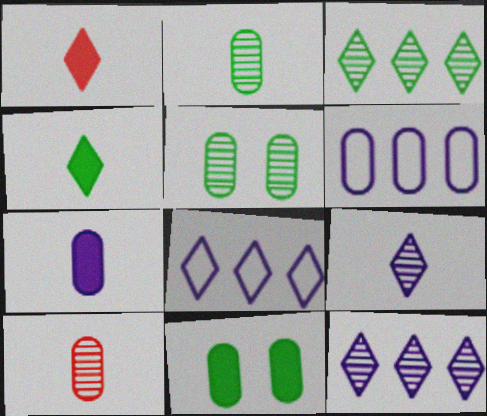[[6, 10, 11]]